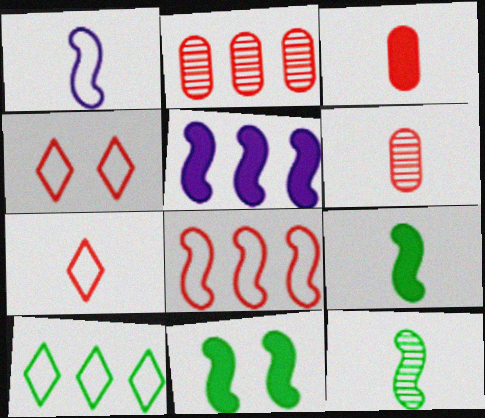[[2, 5, 10]]